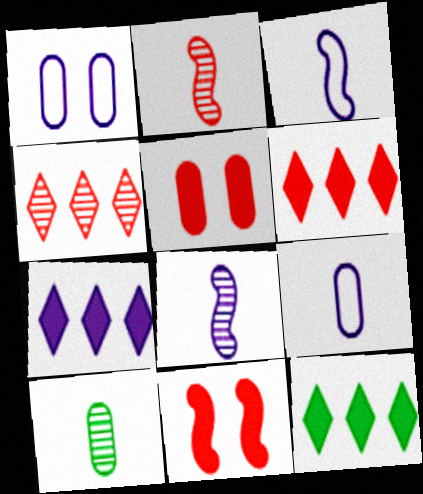[[1, 2, 12], 
[1, 7, 8], 
[6, 7, 12]]